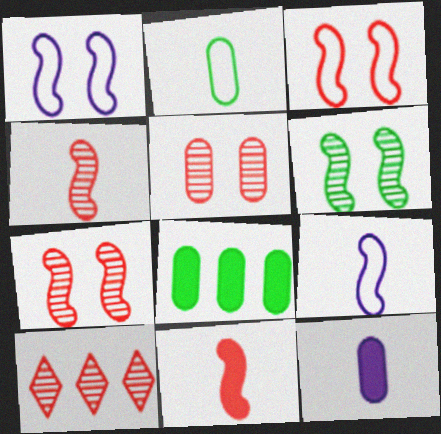[[4, 5, 10]]